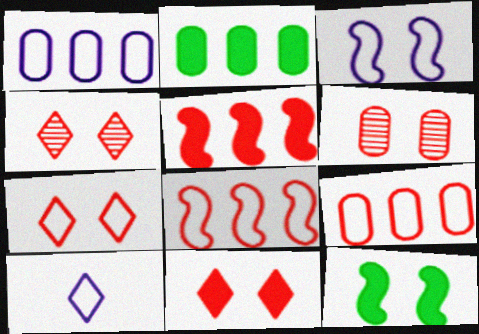[[1, 3, 10], 
[4, 7, 11]]